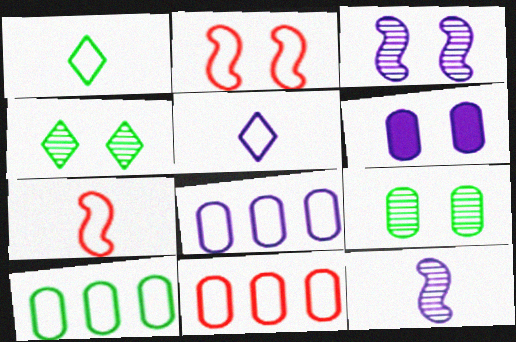[[1, 2, 8], 
[2, 4, 6], 
[2, 5, 10], 
[8, 10, 11]]